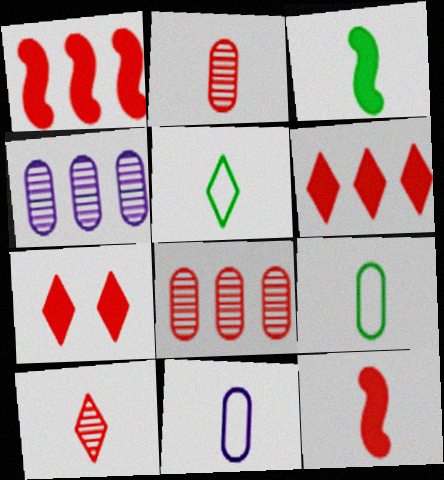[[3, 10, 11]]